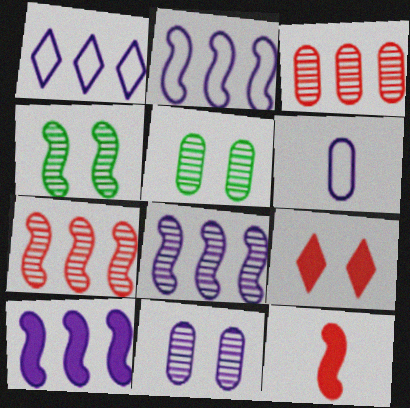[[1, 5, 12], 
[2, 4, 12], 
[2, 8, 10]]